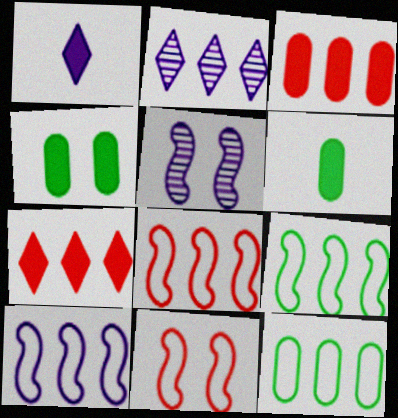[[2, 3, 9], 
[2, 6, 11], 
[8, 9, 10]]